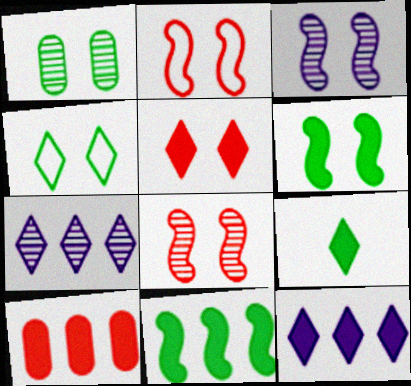[[1, 4, 6], 
[2, 3, 6], 
[5, 9, 12], 
[10, 11, 12]]